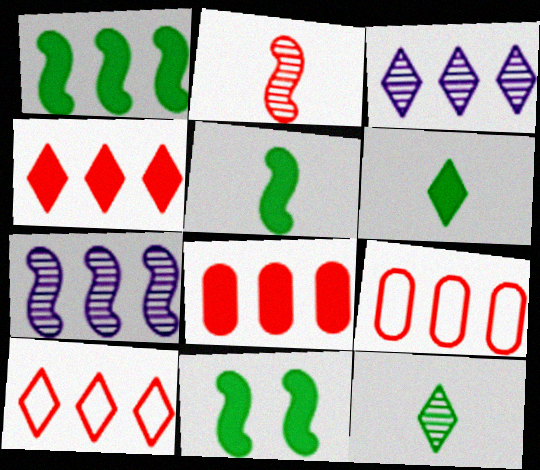[[1, 3, 9], 
[1, 5, 11]]